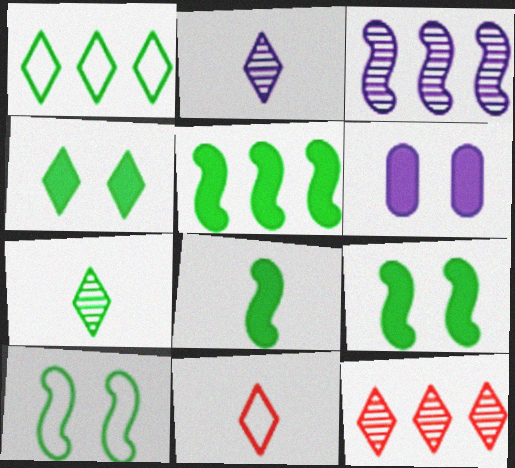[[1, 4, 7], 
[5, 8, 9]]